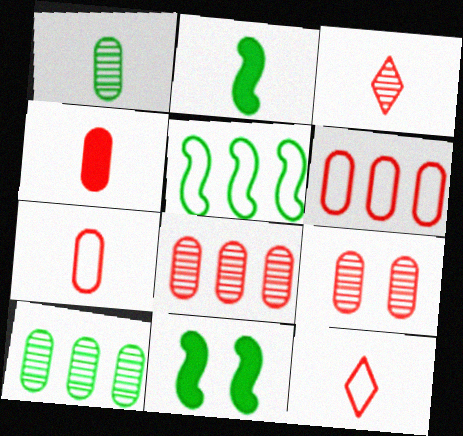[[4, 6, 9]]